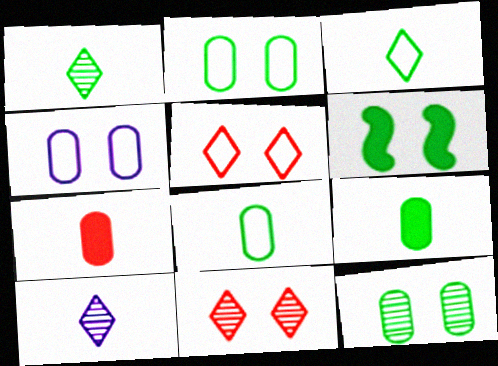[[4, 6, 11]]